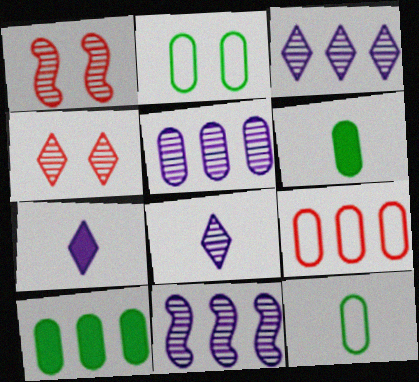[[3, 5, 11], 
[5, 9, 10]]